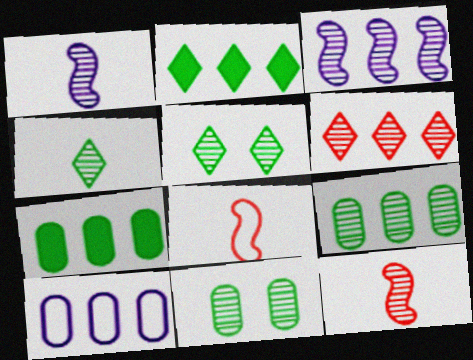[[1, 6, 11], 
[3, 6, 9]]